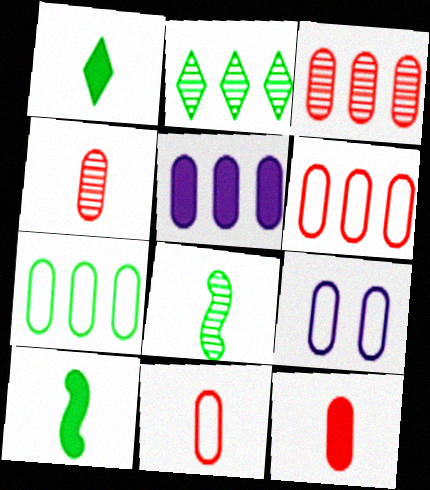[[3, 5, 7], 
[4, 11, 12], 
[7, 9, 11]]